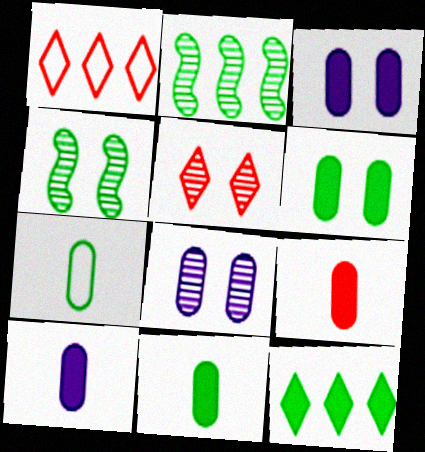[[1, 4, 10], 
[4, 5, 8], 
[4, 7, 12], 
[9, 10, 11]]